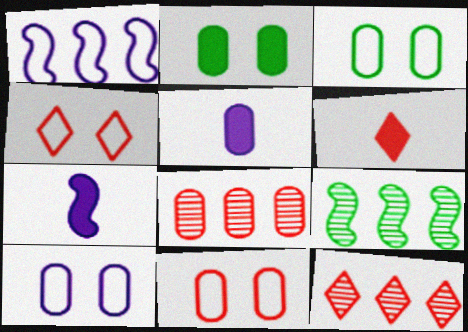[[3, 5, 8], 
[3, 7, 12], 
[3, 10, 11], 
[4, 5, 9], 
[4, 6, 12], 
[6, 9, 10]]